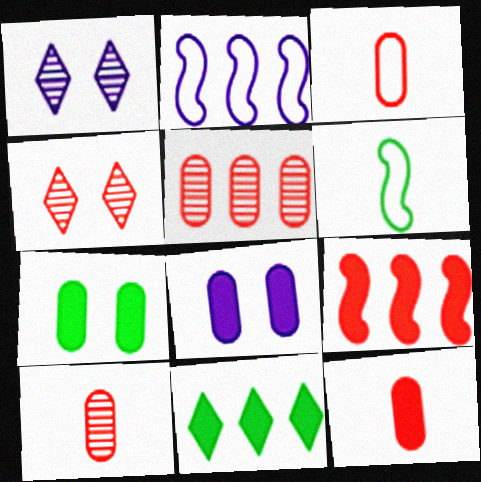[[2, 5, 11], 
[3, 4, 9], 
[3, 10, 12]]